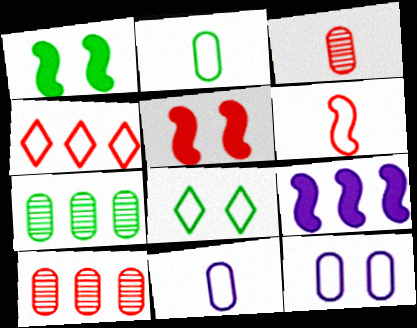[[3, 4, 5], 
[3, 8, 9], 
[4, 7, 9]]